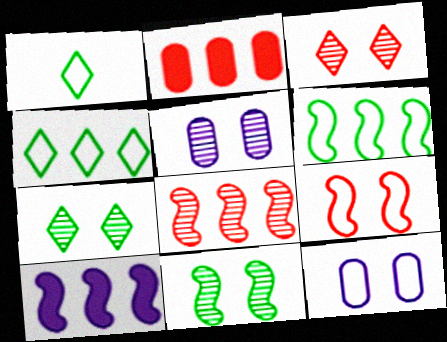[[3, 5, 11], 
[6, 8, 10]]